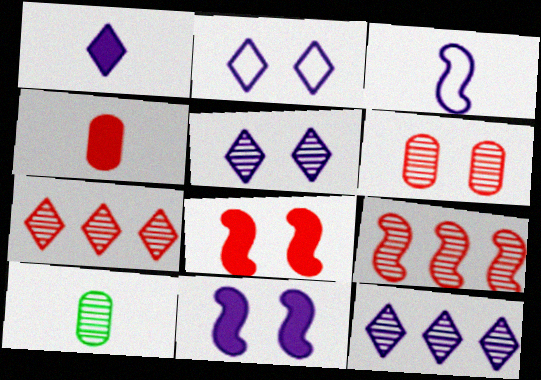[[1, 2, 12], 
[5, 9, 10]]